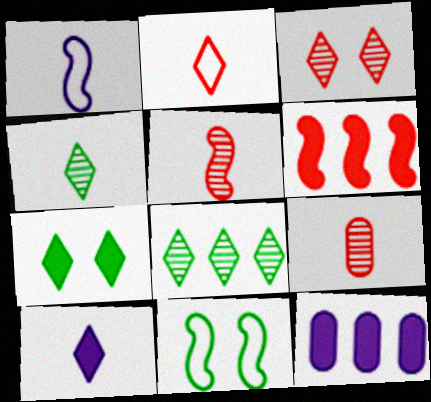[[2, 4, 10]]